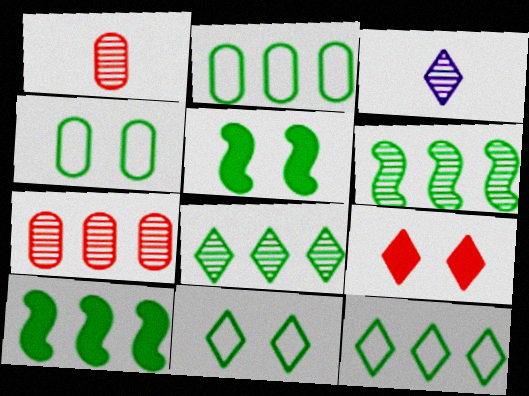[[2, 8, 10], 
[3, 9, 12]]